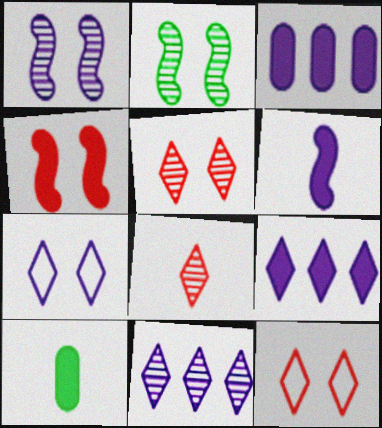[[4, 9, 10]]